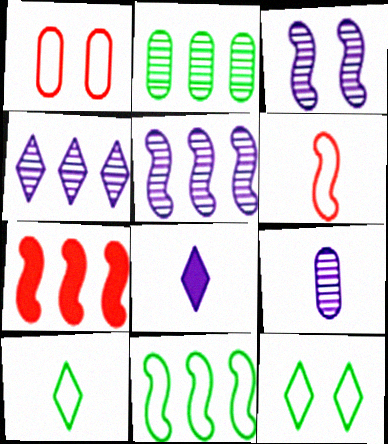[[3, 4, 9], 
[5, 7, 11], 
[7, 9, 12]]